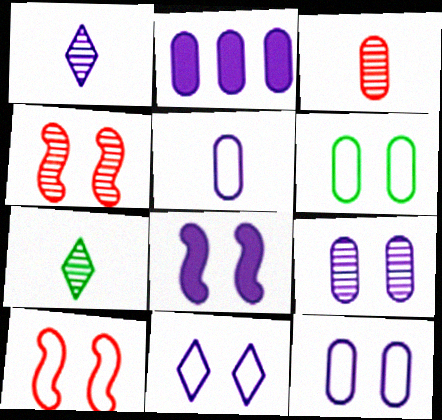[[2, 3, 6], 
[2, 5, 9], 
[2, 7, 10], 
[6, 10, 11], 
[8, 9, 11]]